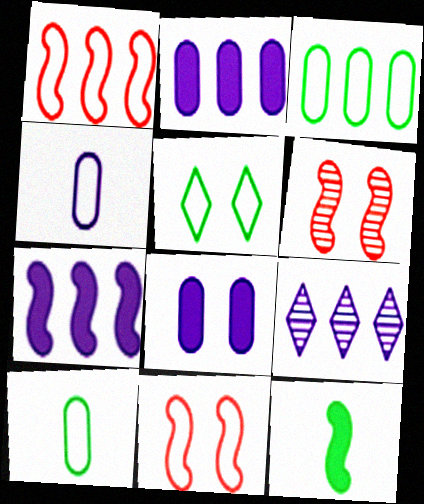[[1, 4, 5], 
[5, 6, 8]]